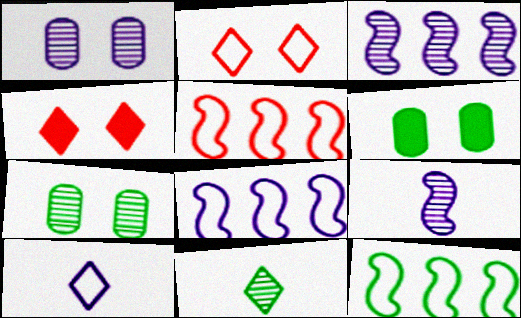[[5, 8, 12], 
[6, 11, 12]]